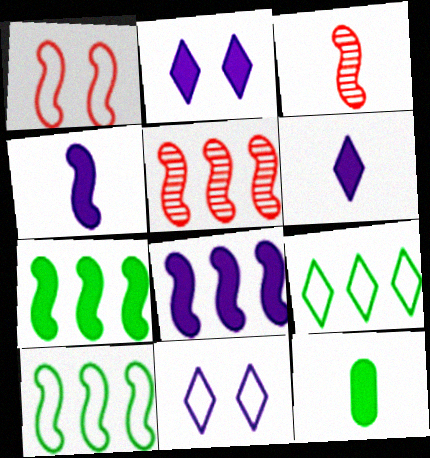[[5, 8, 10], 
[5, 11, 12]]